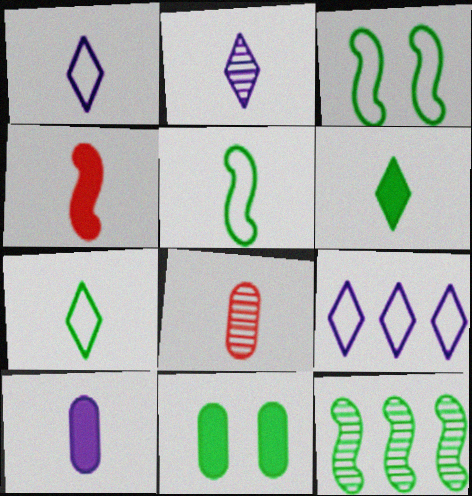[[4, 6, 10], 
[7, 11, 12]]